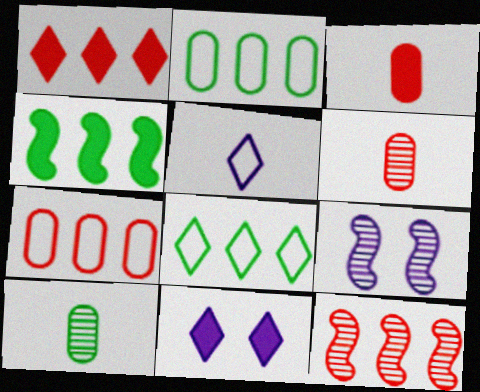[[1, 7, 12], 
[3, 4, 11], 
[3, 8, 9]]